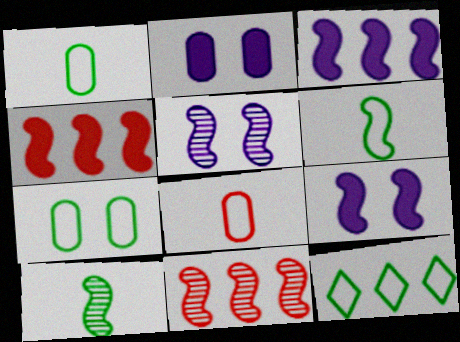[[4, 5, 6], 
[5, 10, 11], 
[6, 7, 12], 
[6, 9, 11]]